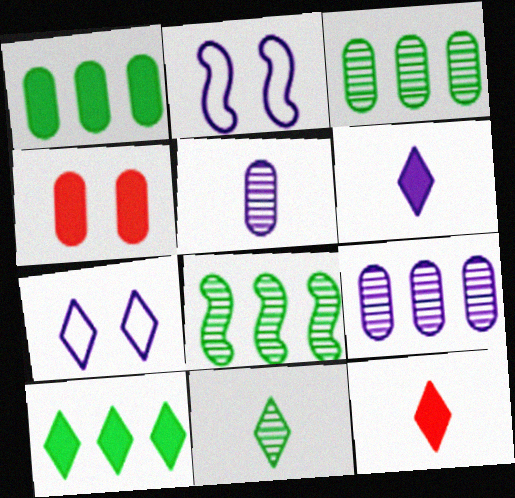[[2, 3, 12], 
[2, 6, 9]]